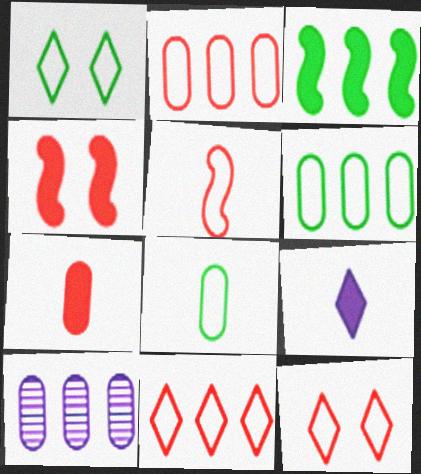[[2, 5, 12], 
[3, 10, 11]]